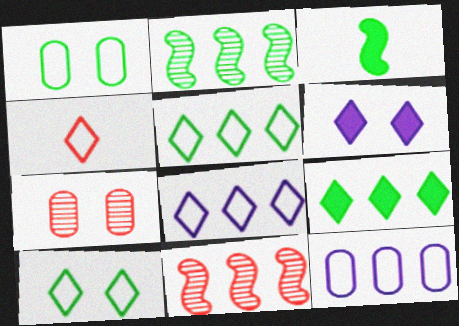[[3, 7, 8], 
[4, 8, 10], 
[9, 11, 12]]